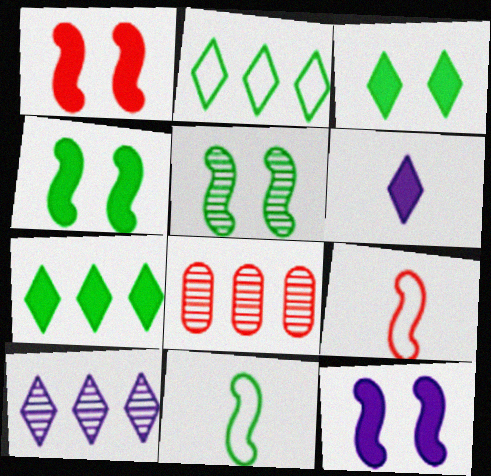[[1, 4, 12]]